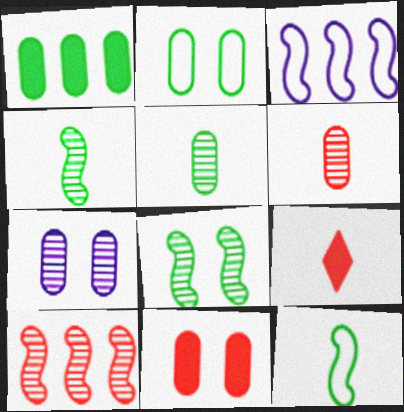[[1, 2, 5], 
[2, 7, 11]]